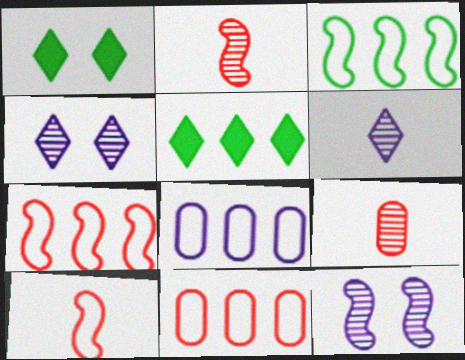[[1, 2, 8]]